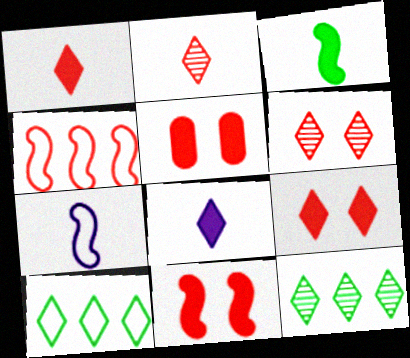[[2, 4, 5], 
[5, 7, 12], 
[5, 9, 11], 
[6, 8, 10]]